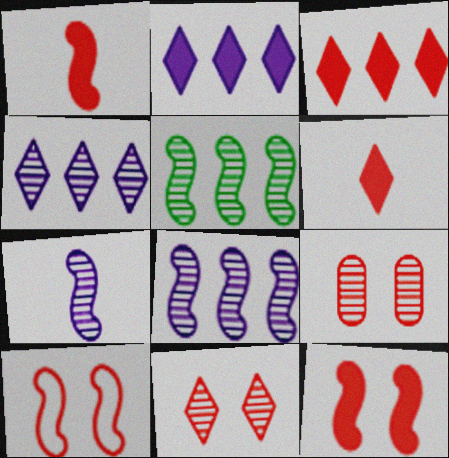[]